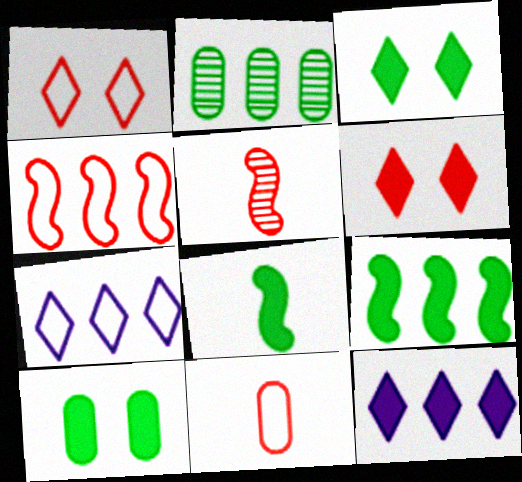[[1, 4, 11], 
[2, 4, 12], 
[5, 7, 10]]